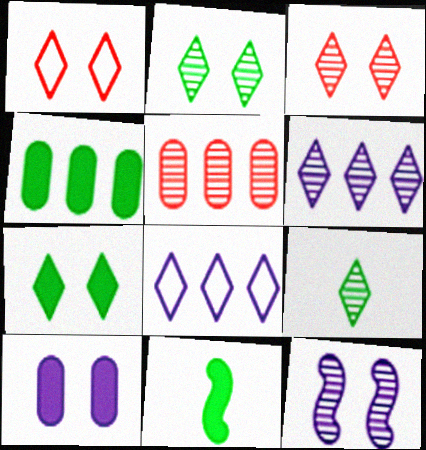[[3, 6, 9], 
[4, 7, 11], 
[5, 9, 12]]